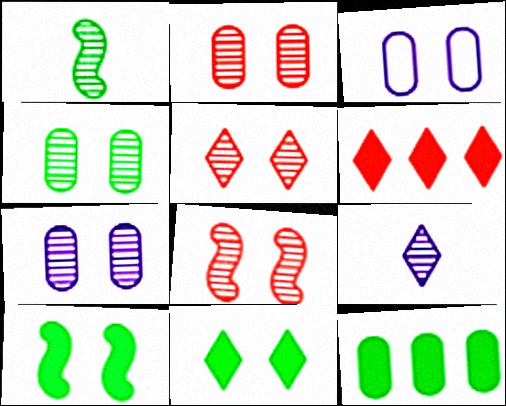[[1, 3, 6], 
[2, 4, 7], 
[2, 5, 8], 
[3, 5, 10], 
[3, 8, 11]]